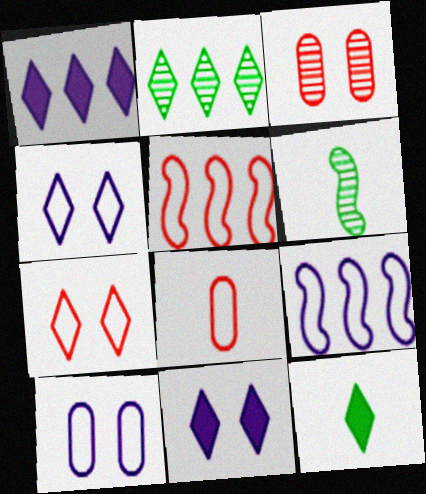[[3, 9, 12], 
[5, 7, 8]]